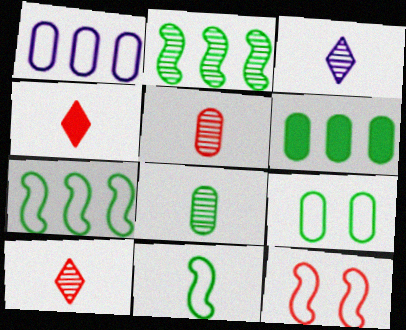[[3, 6, 12], 
[6, 8, 9]]